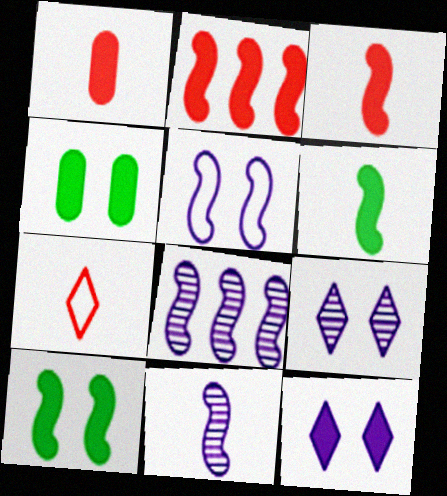[[4, 7, 8]]